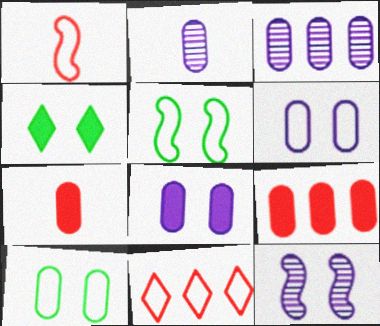[[1, 3, 4], 
[2, 9, 10], 
[3, 7, 10]]